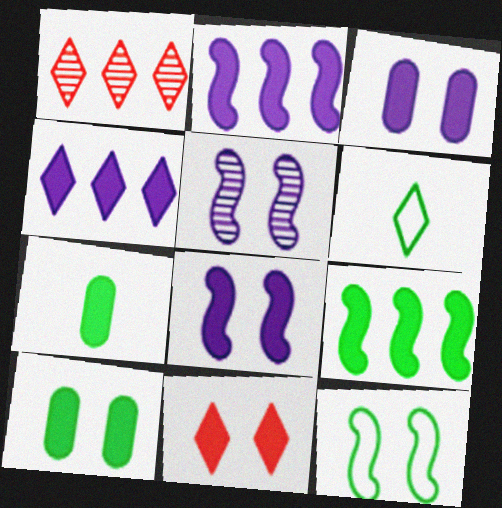[[2, 7, 11], 
[8, 10, 11]]